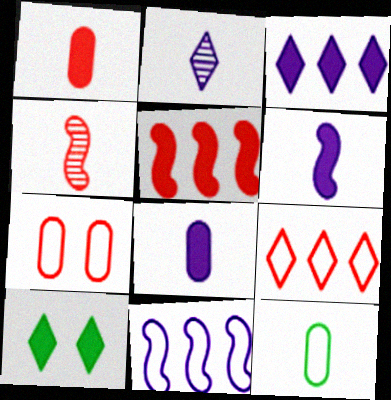[[2, 9, 10], 
[5, 8, 10]]